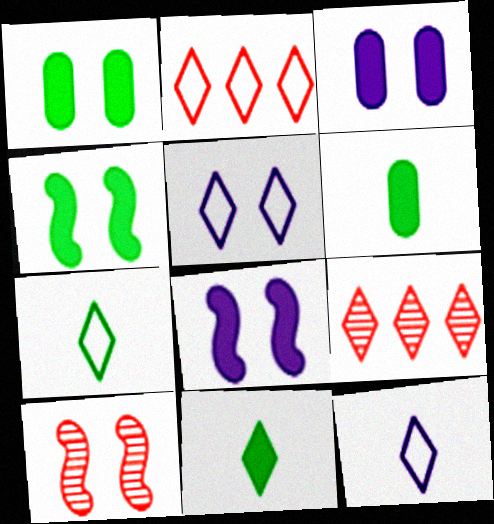[[1, 5, 10], 
[2, 5, 7], 
[5, 9, 11]]